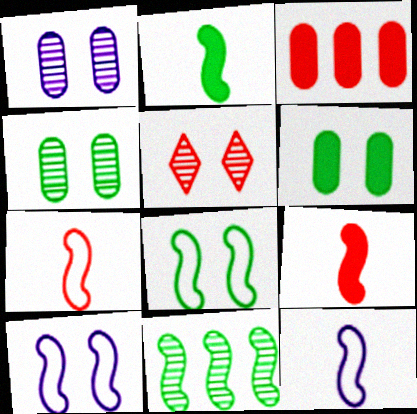[[2, 8, 11], 
[3, 5, 7], 
[5, 6, 10], 
[9, 10, 11]]